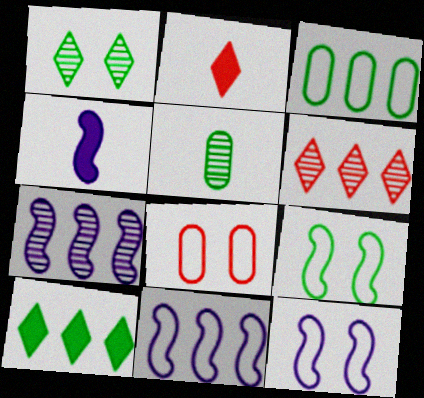[[4, 7, 12], 
[5, 9, 10]]